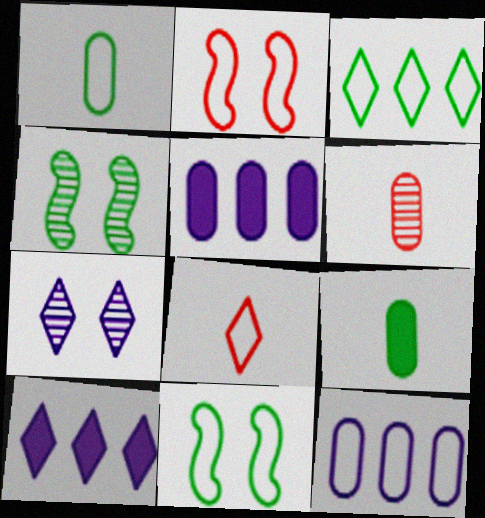[[1, 3, 11], 
[3, 4, 9], 
[4, 5, 8], 
[6, 10, 11], 
[8, 11, 12]]